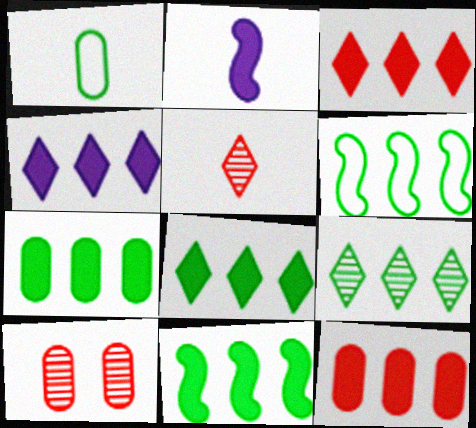[[1, 2, 5], 
[3, 4, 8], 
[4, 11, 12], 
[6, 7, 9], 
[7, 8, 11]]